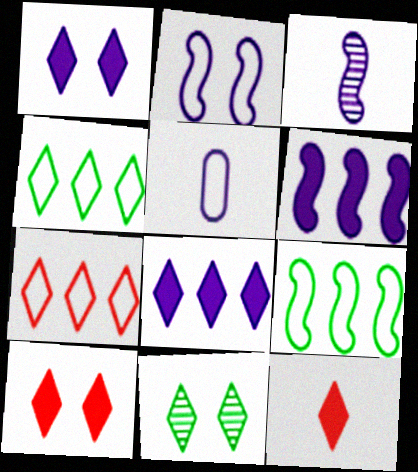[[2, 3, 6]]